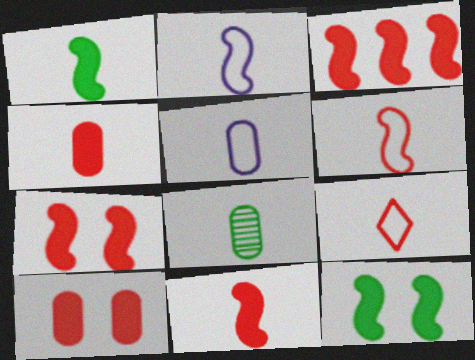[[3, 7, 11], 
[4, 5, 8]]